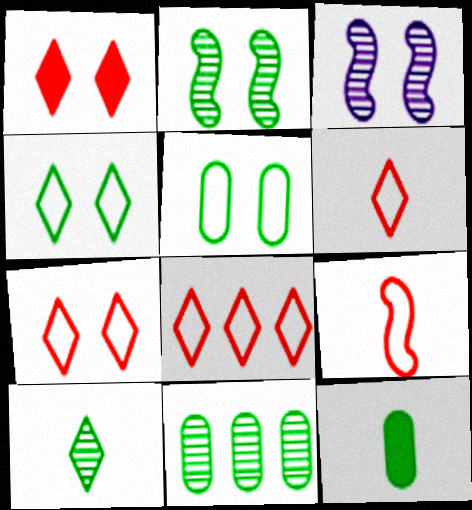[[1, 3, 5], 
[2, 10, 11], 
[3, 8, 12], 
[5, 11, 12], 
[6, 7, 8]]